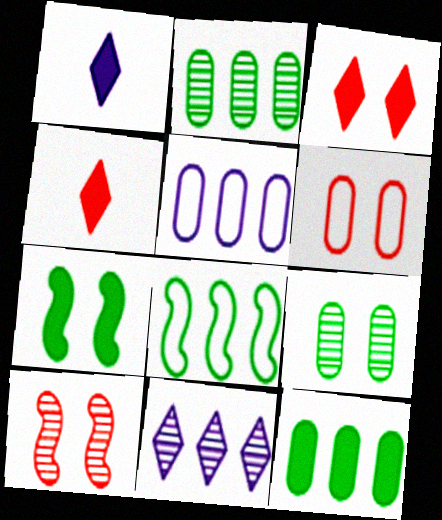[[3, 6, 10]]